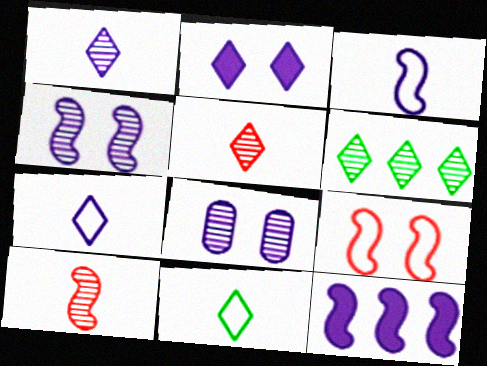[[3, 4, 12], 
[6, 8, 10], 
[7, 8, 12]]